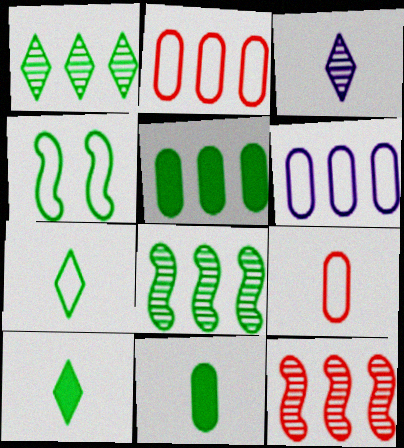[[1, 4, 11]]